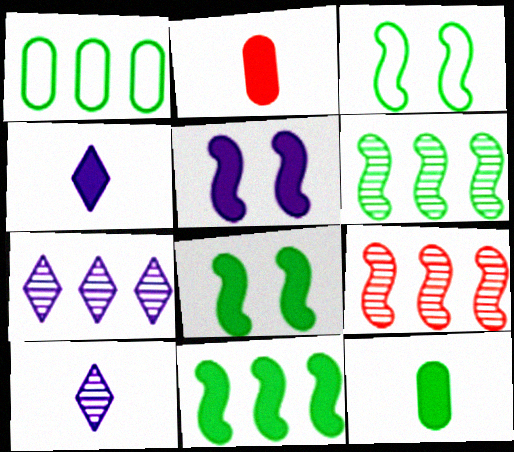[[2, 3, 7]]